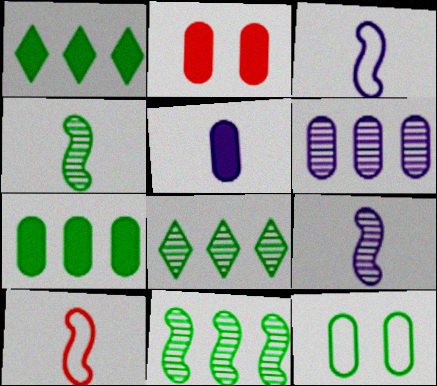[[1, 4, 12], 
[2, 3, 8], 
[2, 5, 7]]